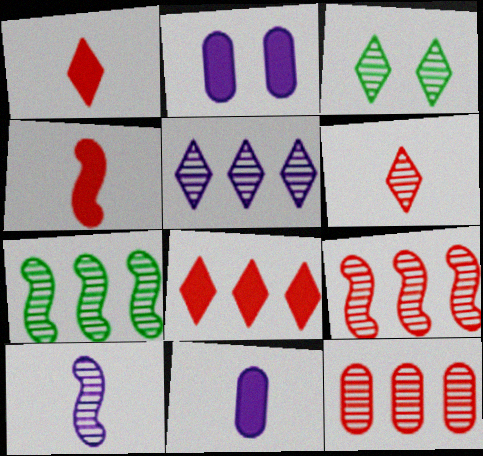[[3, 5, 6], 
[3, 10, 12], 
[5, 7, 12]]